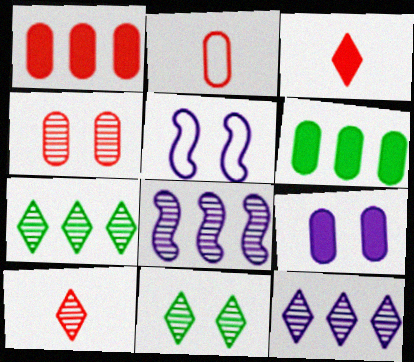[[1, 2, 4], 
[5, 6, 10], 
[10, 11, 12]]